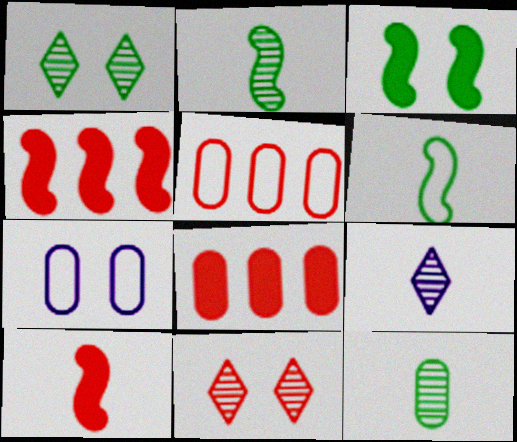[[3, 5, 9], 
[3, 7, 11], 
[5, 10, 11], 
[7, 8, 12]]